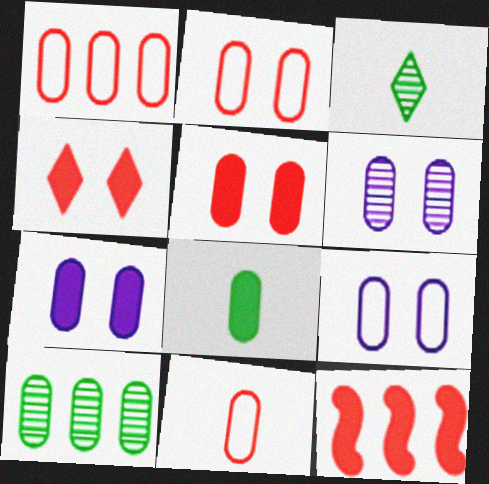[[1, 2, 11], 
[1, 6, 8], 
[3, 9, 12], 
[6, 7, 9], 
[7, 10, 11]]